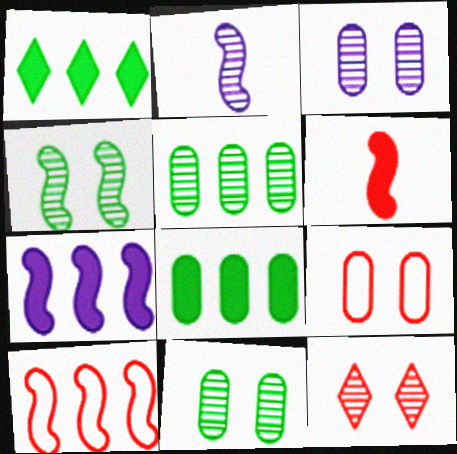[[1, 2, 9], 
[2, 5, 12], 
[3, 4, 12]]